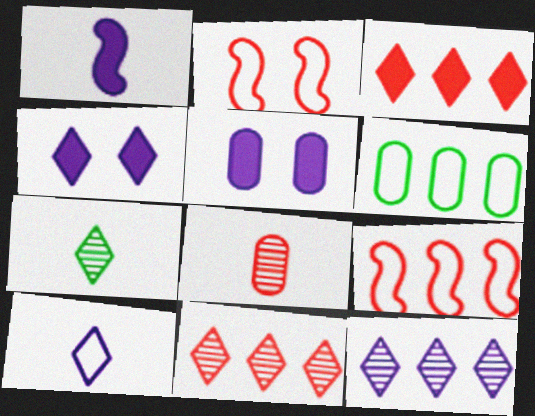[[2, 3, 8], 
[2, 6, 10], 
[4, 10, 12], 
[5, 6, 8], 
[5, 7, 9]]